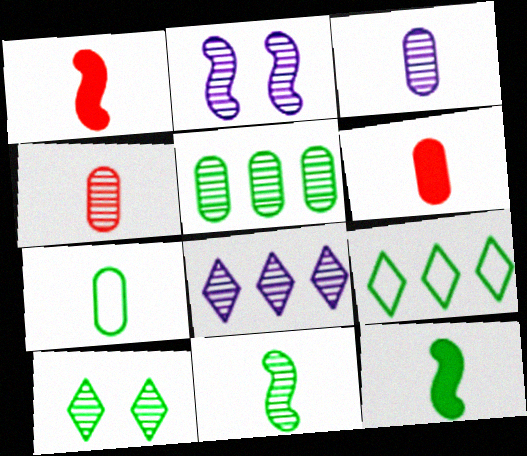[[2, 3, 8], 
[2, 6, 9], 
[3, 6, 7], 
[5, 10, 11]]